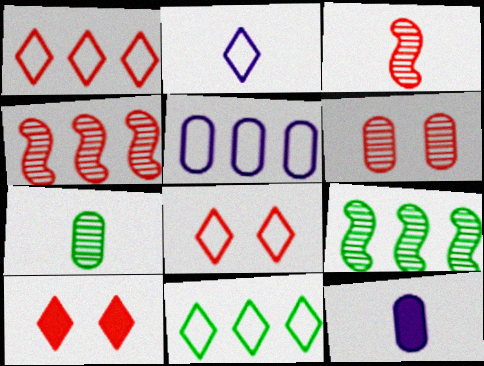[[2, 8, 11], 
[8, 9, 12]]